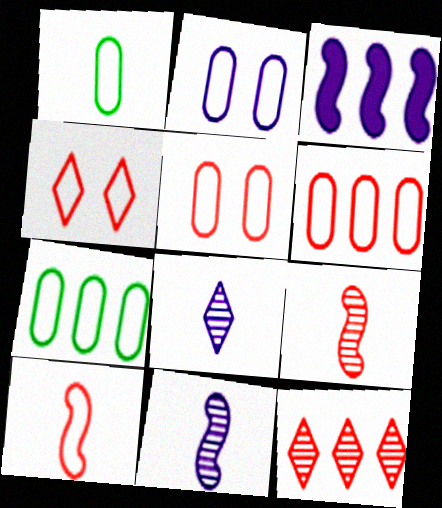[[1, 2, 6], 
[2, 3, 8], 
[3, 7, 12], 
[4, 6, 10]]